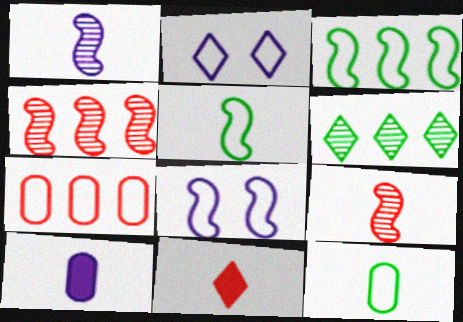[[1, 11, 12], 
[2, 5, 7], 
[2, 6, 11]]